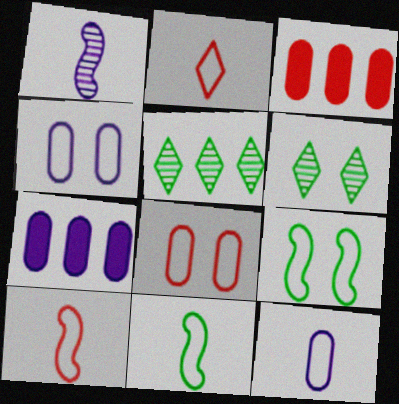[[2, 11, 12], 
[6, 7, 10]]